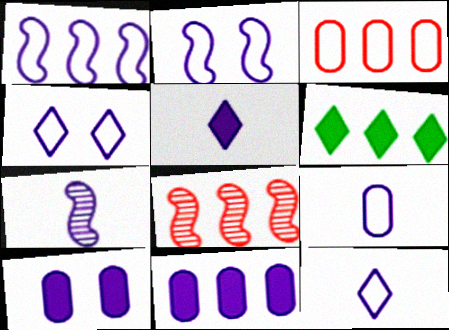[[1, 4, 9], 
[4, 7, 11], 
[5, 7, 9]]